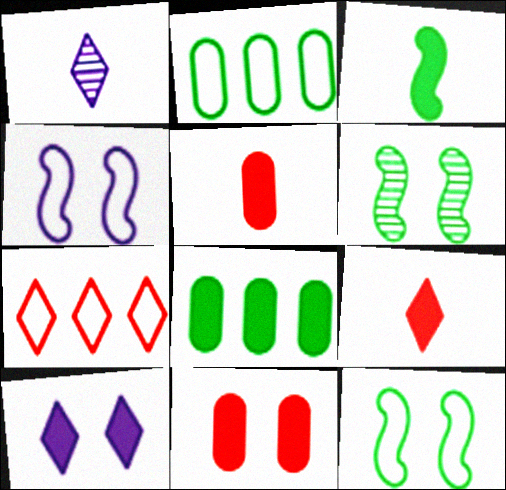[]